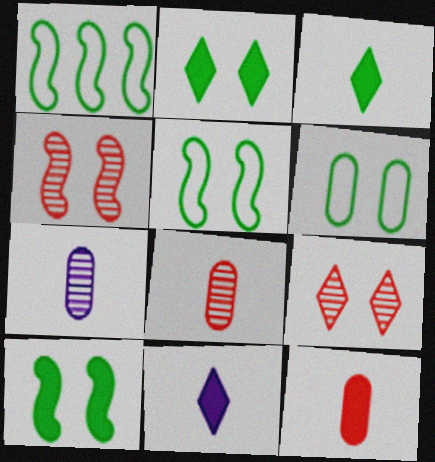[]